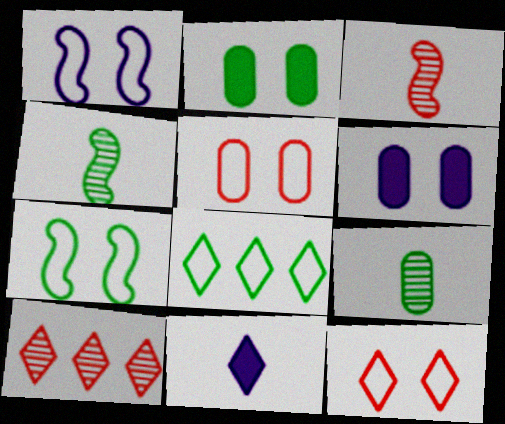[[2, 4, 8], 
[3, 6, 8]]